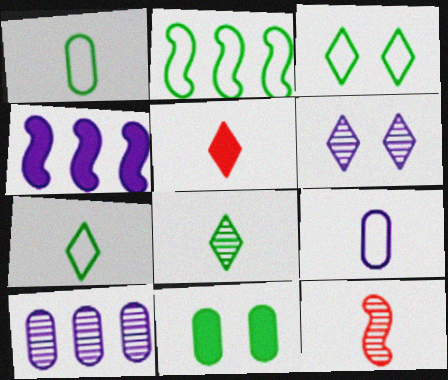[[1, 2, 3], 
[2, 8, 11], 
[4, 5, 11], 
[4, 6, 9]]